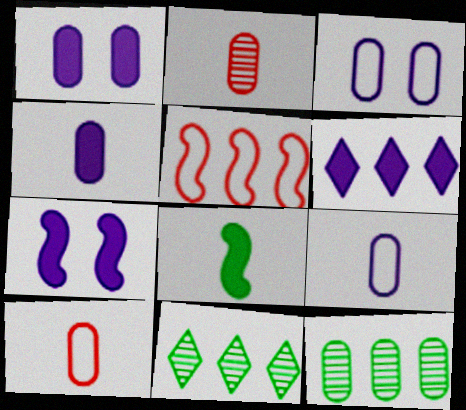[[1, 10, 12], 
[4, 6, 7], 
[5, 6, 12], 
[7, 10, 11]]